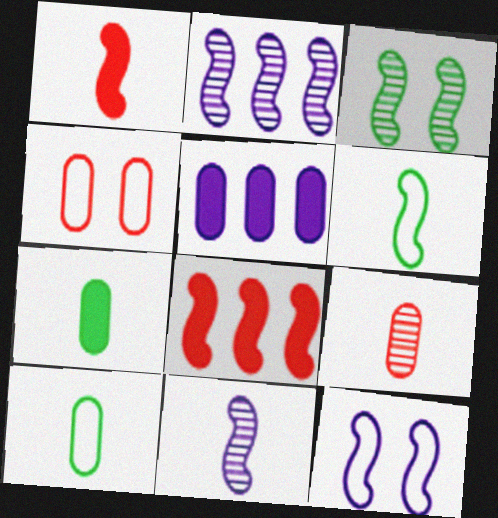[[1, 6, 11]]